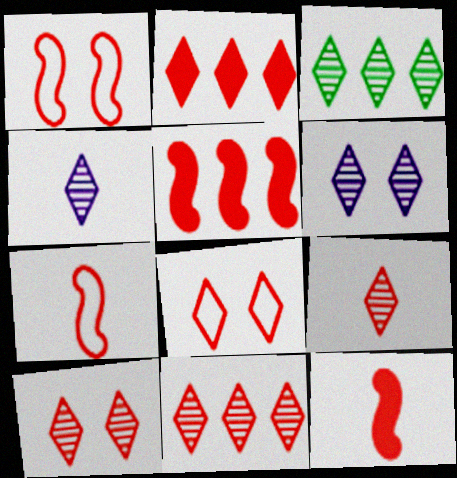[[2, 8, 9], 
[3, 4, 10], 
[3, 6, 9], 
[9, 10, 11]]